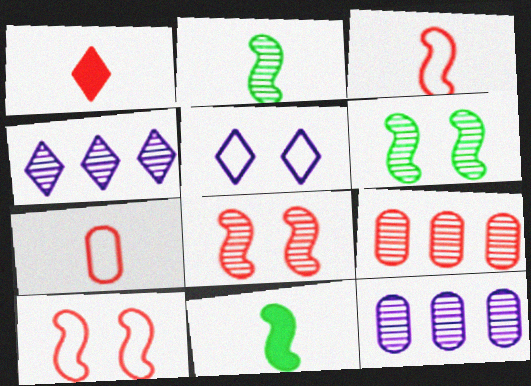[[1, 9, 10], 
[5, 9, 11]]